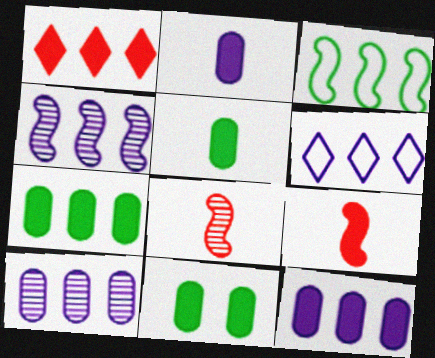[[1, 3, 10], 
[4, 6, 12], 
[5, 7, 11], 
[6, 8, 11]]